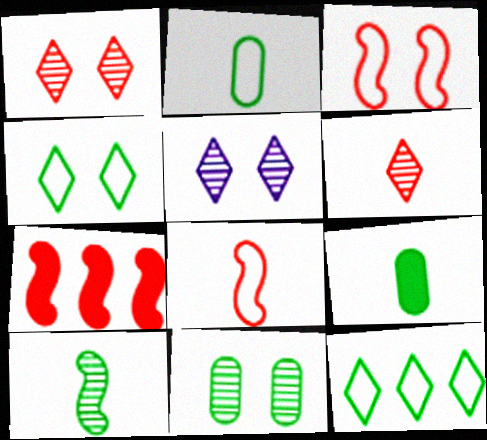[[2, 5, 7]]